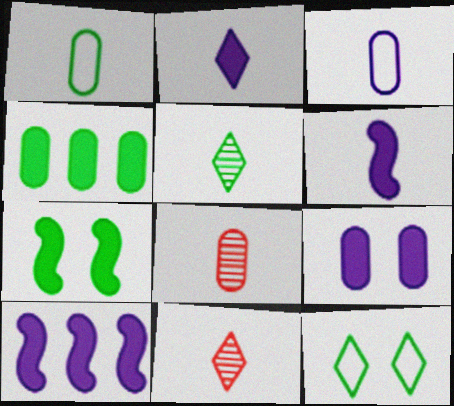[[1, 6, 11], 
[2, 9, 10], 
[8, 10, 12]]